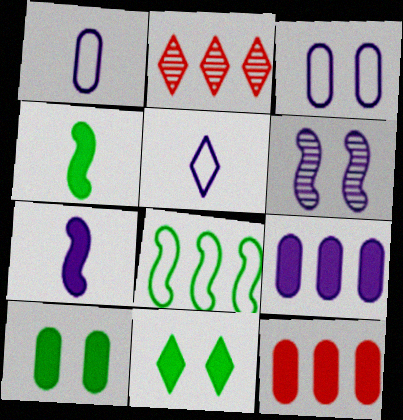[[2, 3, 4], 
[2, 5, 11], 
[2, 8, 9], 
[5, 6, 9], 
[7, 11, 12]]